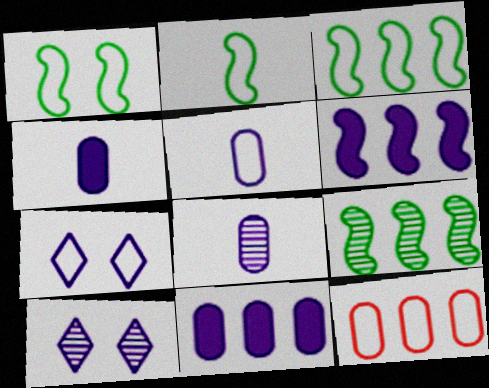[[1, 2, 3], 
[2, 7, 12], 
[4, 5, 8], 
[5, 6, 10], 
[6, 7, 8]]